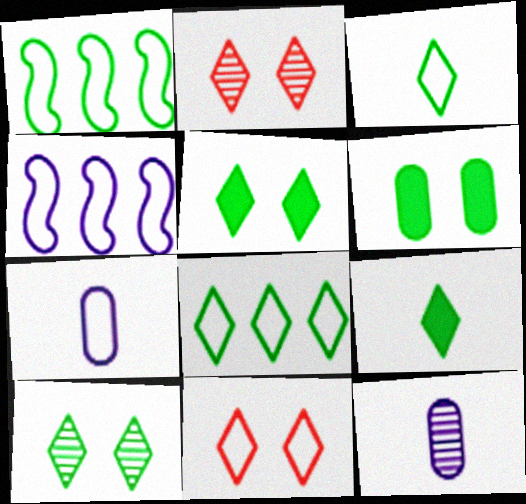[[1, 7, 11], 
[8, 9, 10]]